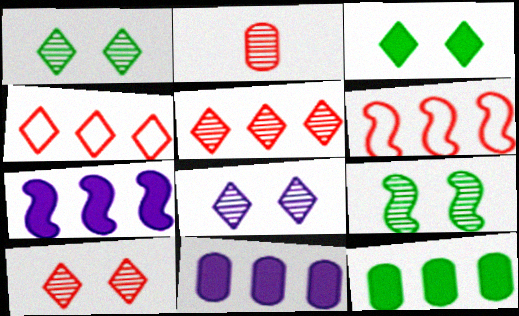[[1, 8, 10]]